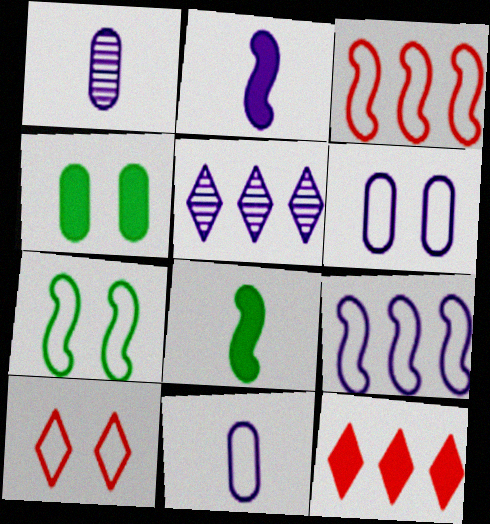[[1, 7, 12], 
[2, 4, 12], 
[2, 5, 6], 
[6, 7, 10]]